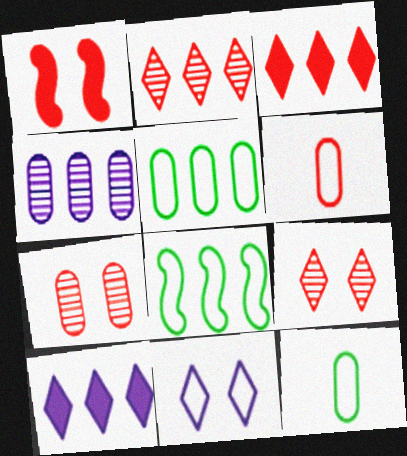[[1, 2, 6], 
[3, 4, 8], 
[6, 8, 11]]